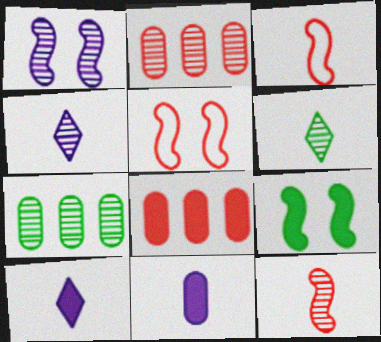[[1, 2, 6], 
[1, 5, 9], 
[3, 6, 11], 
[5, 7, 10], 
[8, 9, 10]]